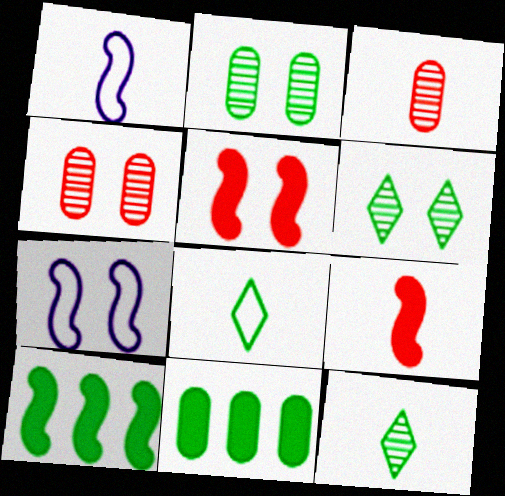[[2, 8, 10]]